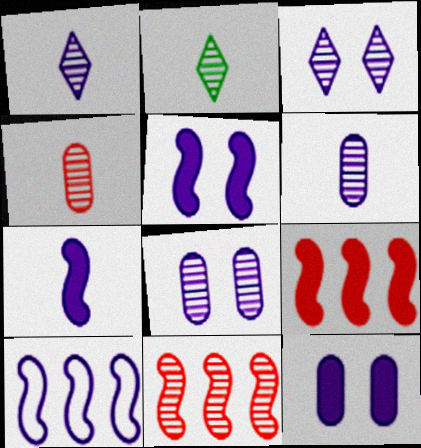[[1, 10, 12], 
[2, 8, 11]]